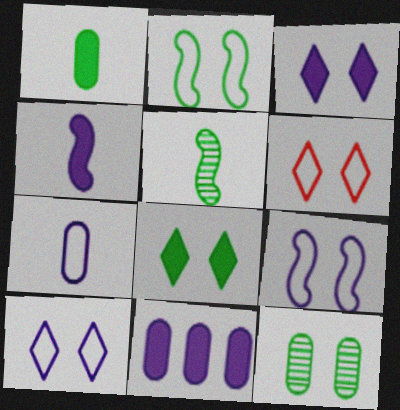[[2, 8, 12], 
[3, 4, 11], 
[5, 6, 11]]